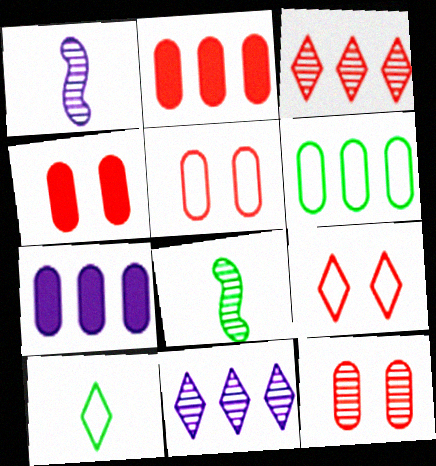[[4, 5, 12], 
[7, 8, 9], 
[8, 11, 12]]